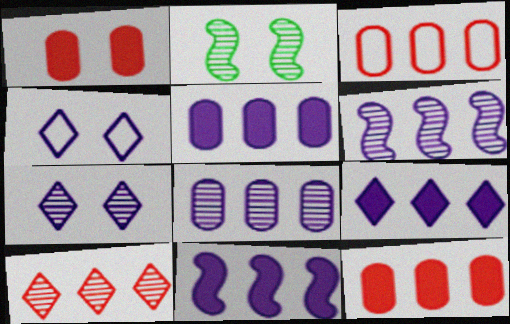[[1, 2, 4], 
[5, 9, 11]]